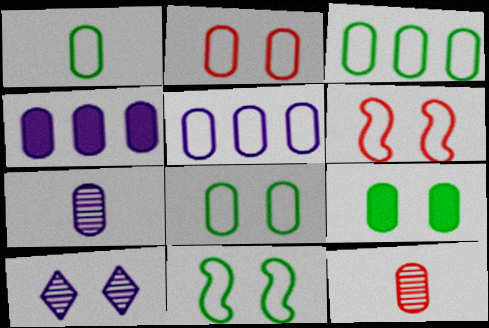[[1, 2, 5], 
[1, 3, 8], 
[4, 8, 12], 
[5, 9, 12], 
[6, 9, 10]]